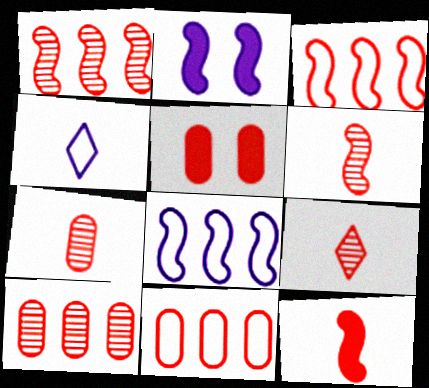[[3, 5, 9], 
[5, 7, 11], 
[6, 7, 9]]